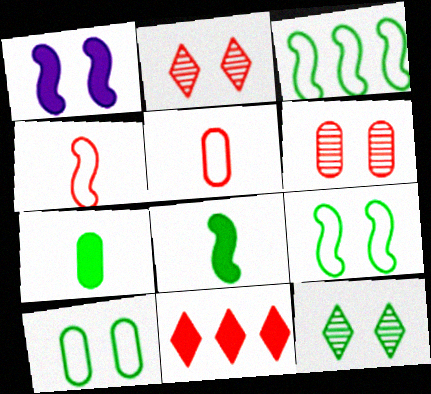[[1, 2, 10], 
[1, 7, 11], 
[3, 7, 12], 
[4, 6, 11]]